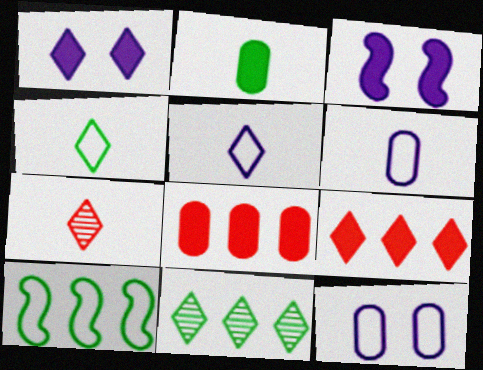[[2, 3, 9]]